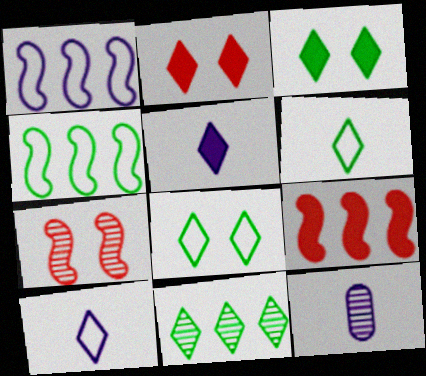[[2, 4, 12], 
[2, 10, 11], 
[3, 6, 11], 
[7, 11, 12], 
[8, 9, 12]]